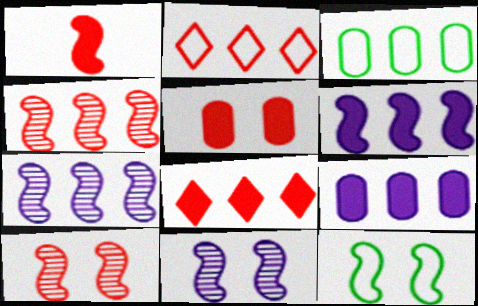[[1, 5, 8], 
[1, 7, 12], 
[3, 7, 8]]